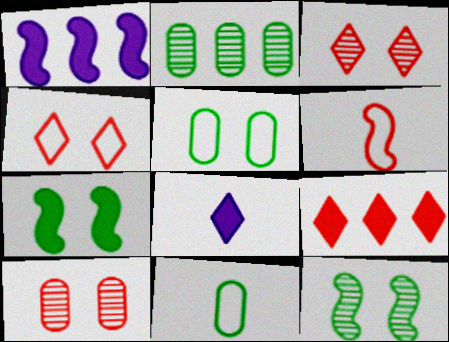[[1, 3, 11], 
[1, 6, 12], 
[6, 9, 10]]